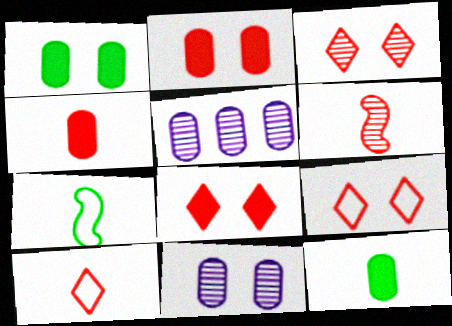[[3, 8, 9], 
[4, 6, 10], 
[5, 7, 8]]